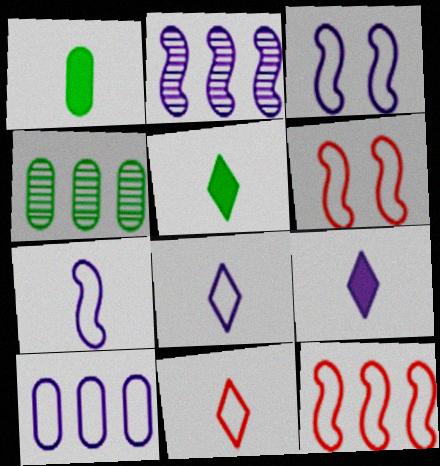[[3, 8, 10], 
[4, 6, 9]]